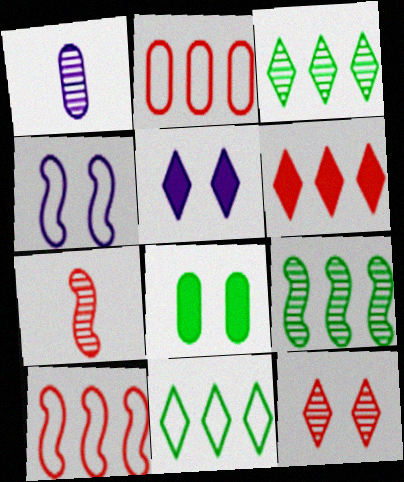[[1, 2, 8], 
[1, 9, 12], 
[4, 8, 12]]